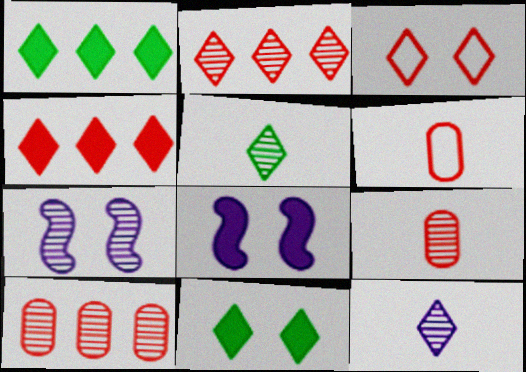[[1, 3, 12], 
[1, 6, 7], 
[5, 7, 10]]